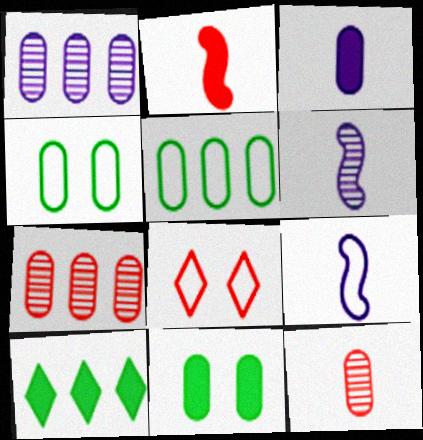[[2, 7, 8], 
[3, 4, 7], 
[5, 8, 9]]